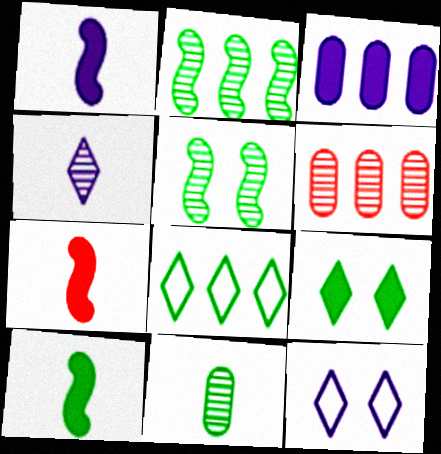[[1, 7, 10], 
[3, 7, 9], 
[4, 5, 6], 
[6, 10, 12]]